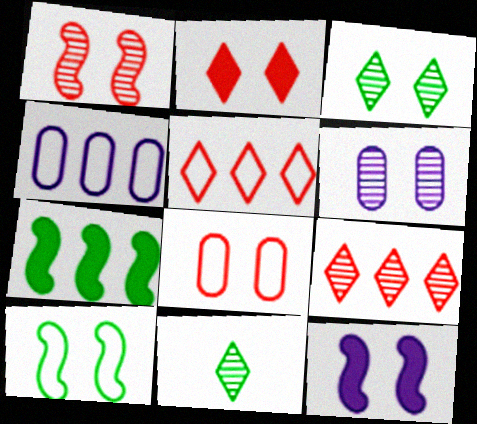[[1, 2, 8], 
[1, 3, 6], 
[1, 10, 12], 
[2, 6, 10], 
[3, 8, 12], 
[4, 7, 9]]